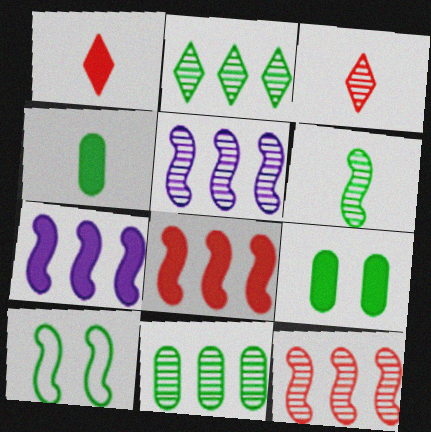[[1, 7, 9], 
[2, 4, 10]]